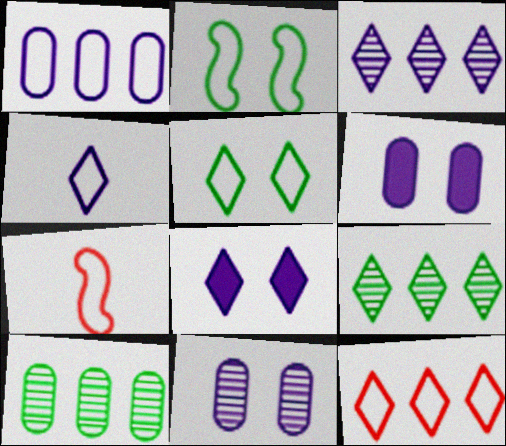[[1, 5, 7], 
[3, 4, 8], 
[4, 5, 12], 
[6, 7, 9], 
[7, 8, 10]]